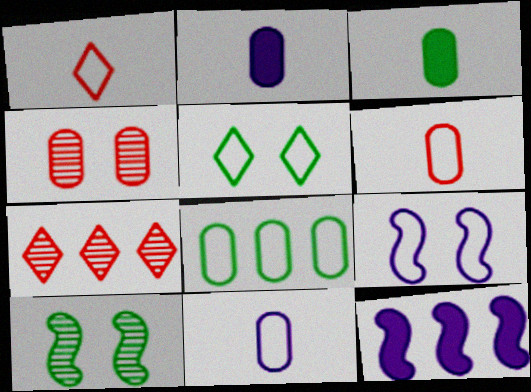[[1, 8, 9], 
[2, 4, 8], 
[3, 7, 9], 
[7, 8, 12]]